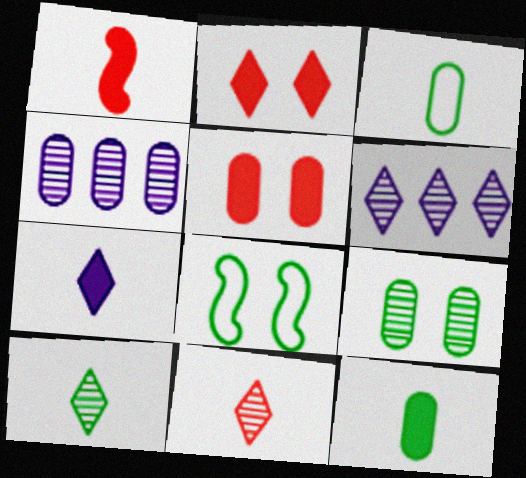[[1, 7, 12], 
[3, 4, 5]]